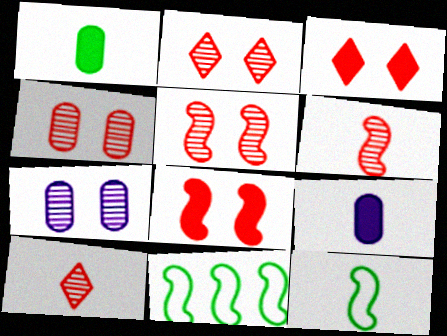[[2, 4, 5], 
[2, 9, 11], 
[9, 10, 12]]